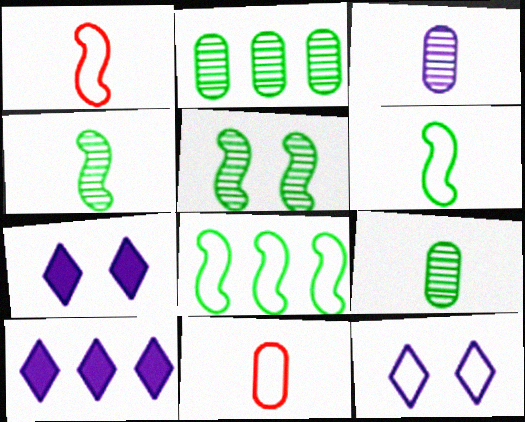[[1, 2, 7], 
[5, 10, 11], 
[8, 11, 12]]